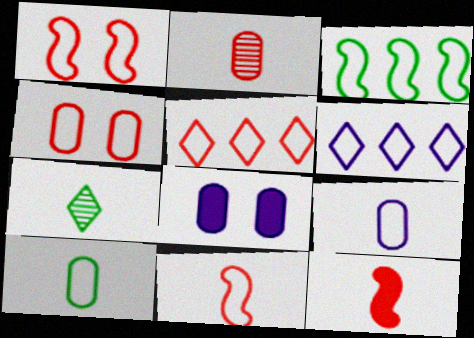[[1, 6, 10], 
[4, 5, 11], 
[7, 9, 12]]